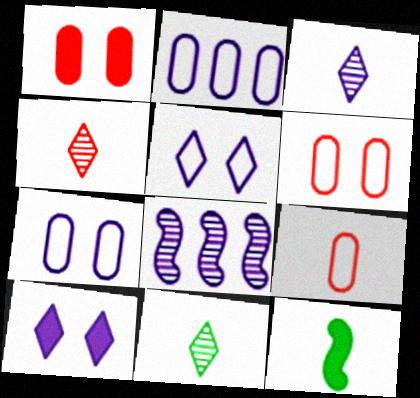[[3, 4, 11], 
[3, 9, 12]]